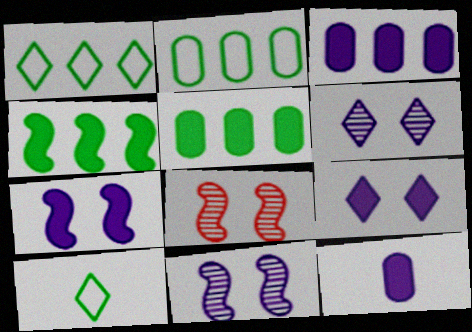[[1, 8, 12], 
[3, 8, 10]]